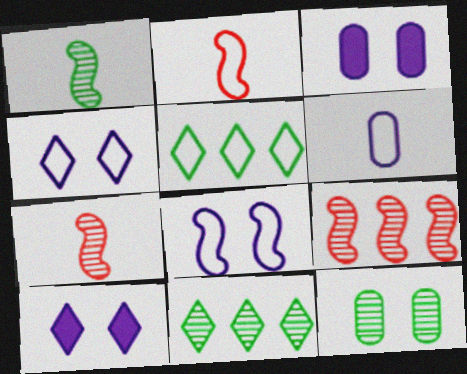[[1, 11, 12], 
[2, 3, 11], 
[3, 5, 7]]